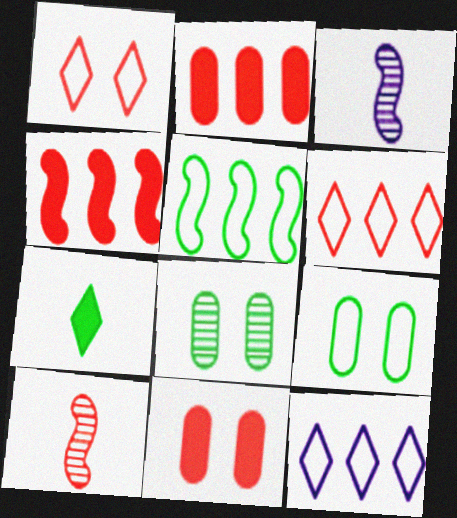[[1, 2, 10], 
[5, 7, 8], 
[6, 10, 11]]